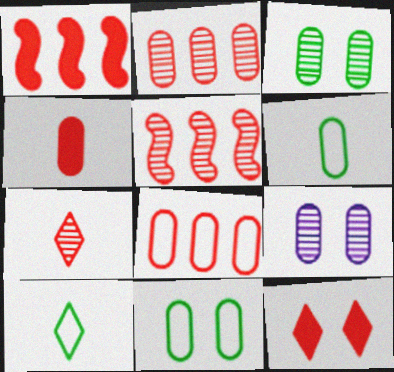[[1, 4, 12], 
[1, 9, 10]]